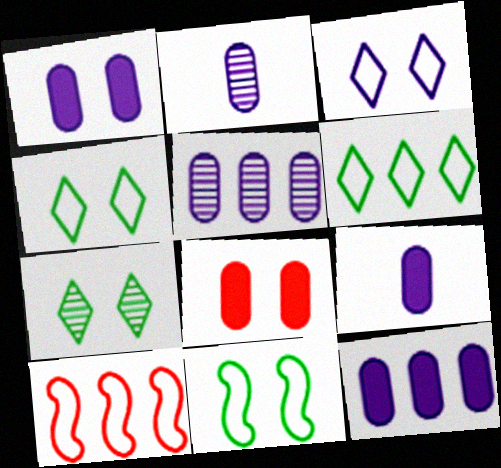[[1, 9, 12], 
[7, 9, 10]]